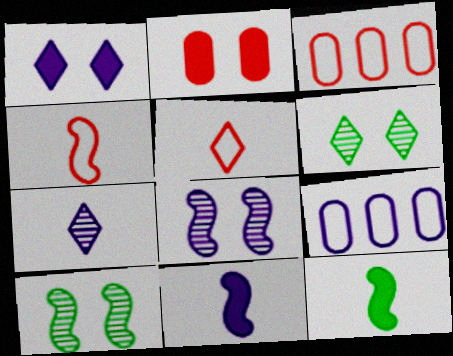[[3, 6, 11]]